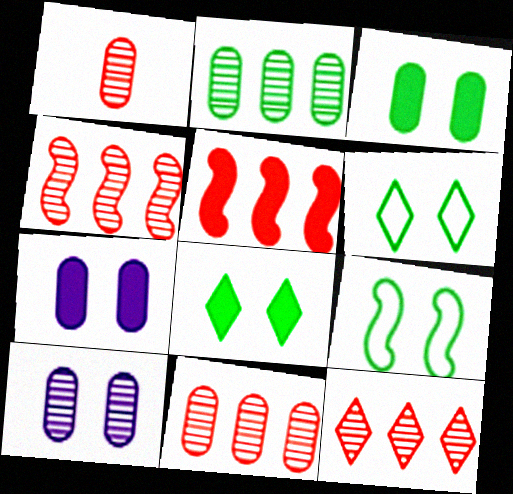[[1, 2, 10], 
[4, 11, 12]]